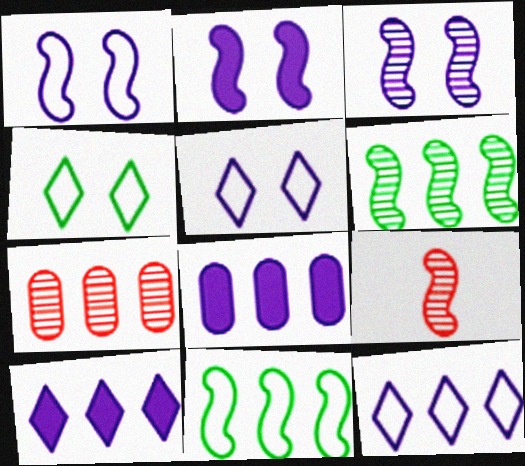[[1, 2, 3], 
[2, 9, 11], 
[3, 6, 9], 
[4, 8, 9], 
[7, 10, 11]]